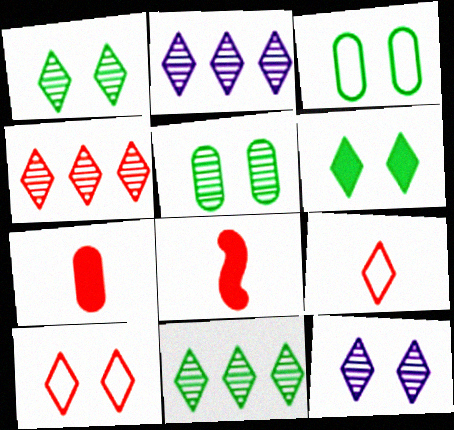[[2, 3, 8], 
[2, 4, 11], 
[2, 6, 9], 
[6, 10, 12]]